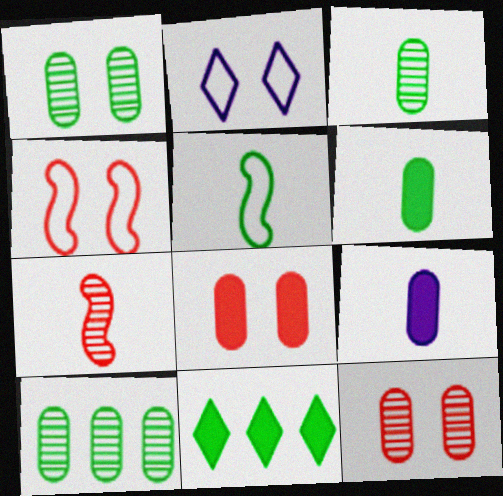[[1, 3, 10], 
[1, 5, 11]]